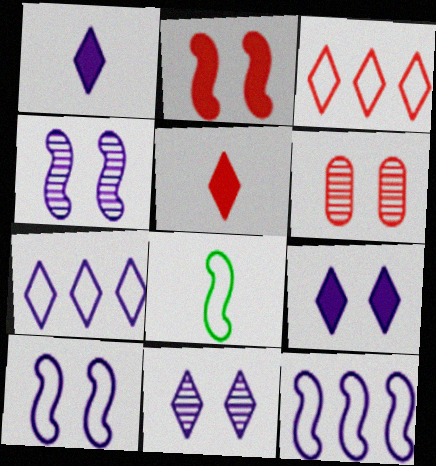[[1, 7, 11]]